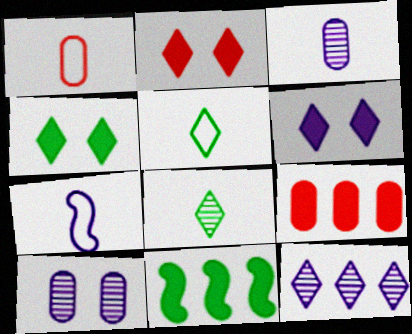[[1, 5, 7], 
[2, 4, 6], 
[2, 5, 12]]